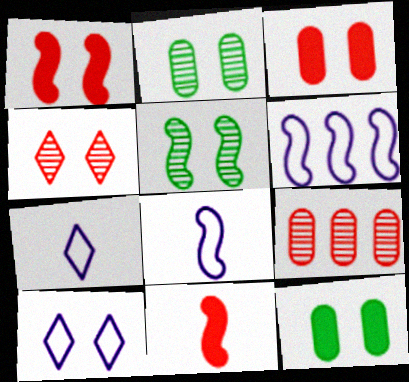[[1, 2, 10], 
[3, 5, 10], 
[5, 6, 11]]